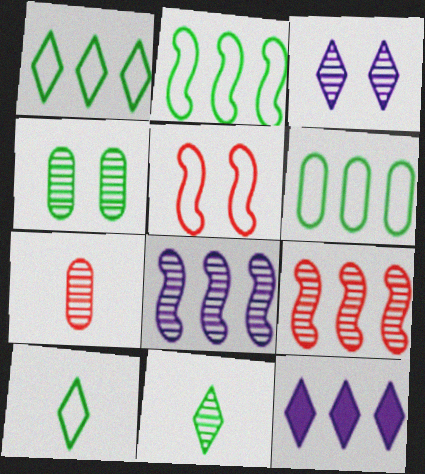[[1, 2, 6], 
[6, 9, 12]]